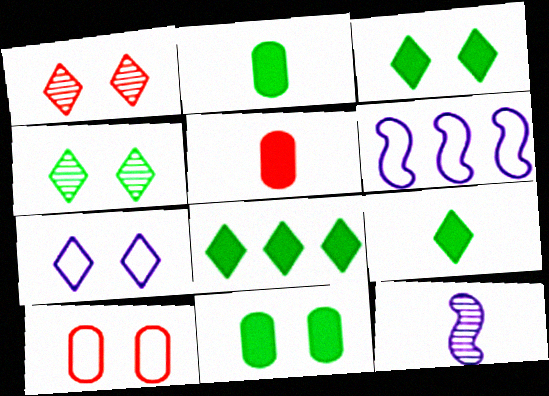[[1, 2, 6], 
[1, 3, 7], 
[3, 8, 9], 
[4, 5, 6], 
[8, 10, 12]]